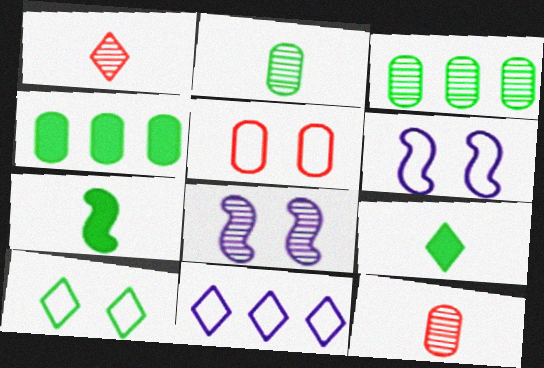[[1, 3, 8], 
[1, 4, 6], 
[3, 7, 10], 
[5, 6, 10]]